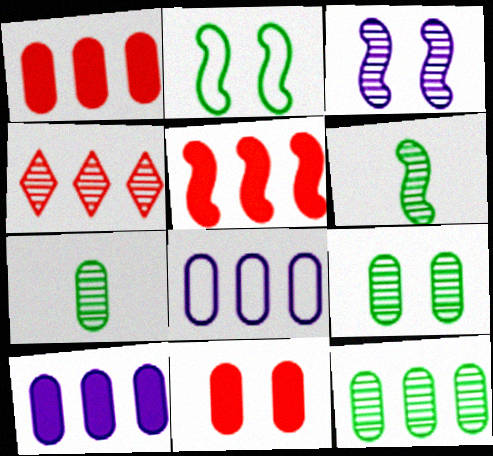[[1, 8, 12], 
[3, 4, 7], 
[7, 8, 11], 
[7, 9, 12]]